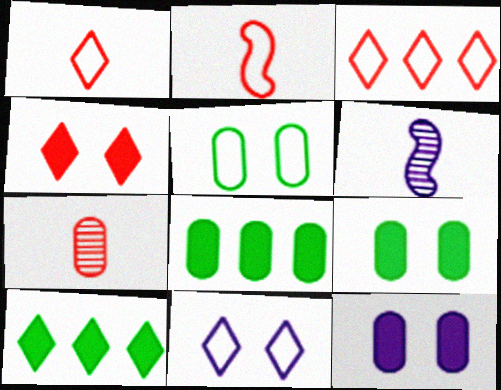[[3, 6, 9]]